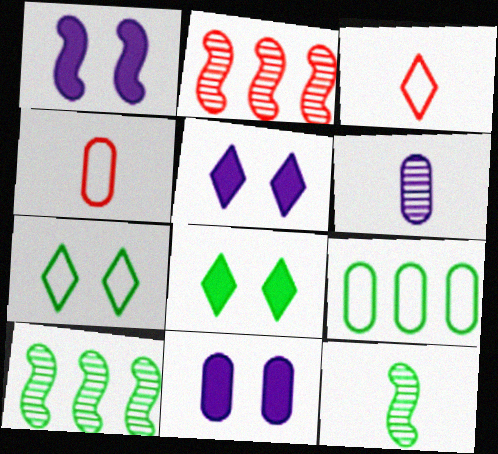[[1, 5, 11], 
[3, 10, 11], 
[4, 5, 10], 
[8, 9, 12]]